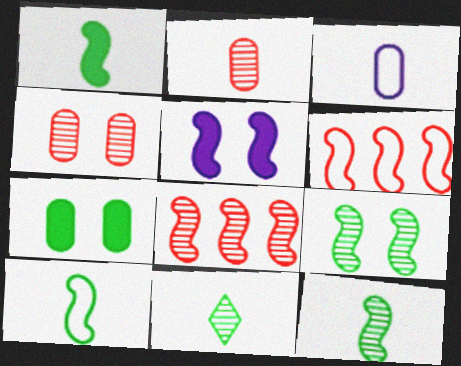[[1, 10, 12], 
[5, 6, 12], 
[5, 8, 10]]